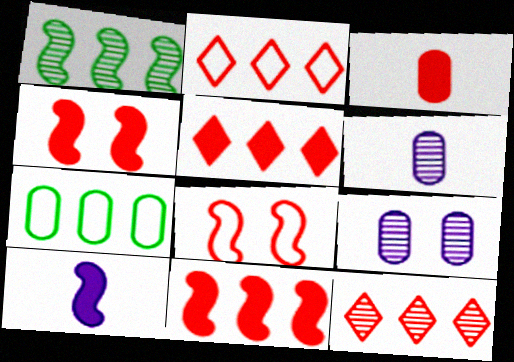[[1, 8, 10], 
[2, 5, 12], 
[3, 4, 5], 
[3, 7, 9], 
[3, 8, 12]]